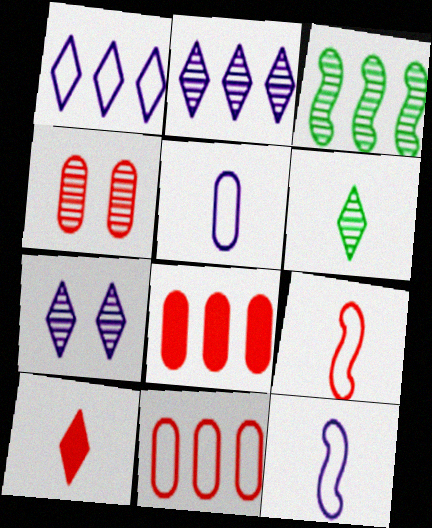[[1, 3, 8]]